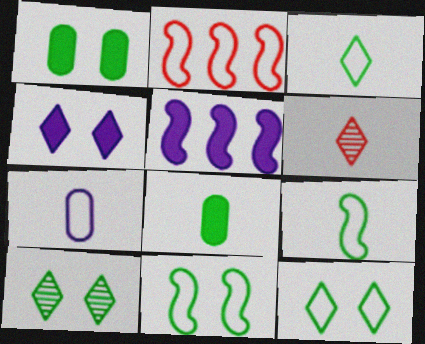[[1, 10, 11], 
[2, 7, 12]]